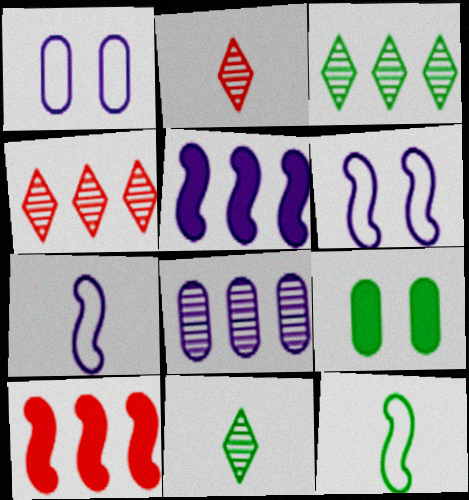[[1, 10, 11], 
[3, 9, 12], 
[4, 7, 9]]